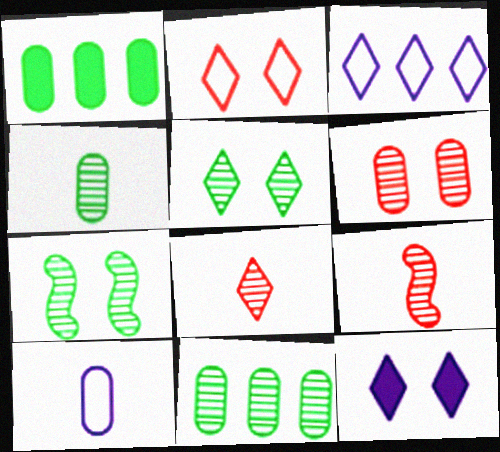[[1, 6, 10], 
[2, 5, 12]]